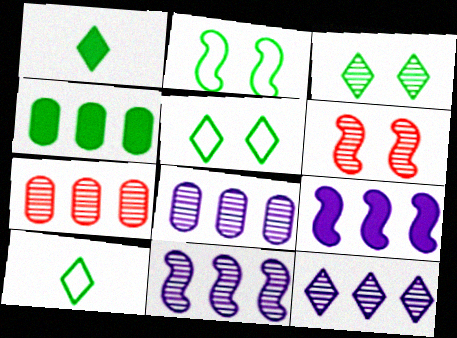[[8, 11, 12]]